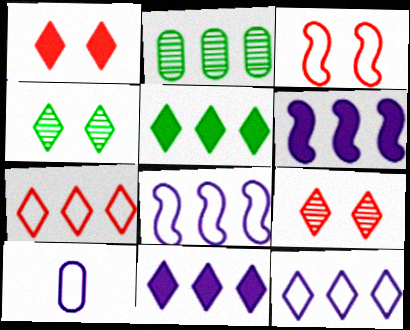[[2, 6, 7]]